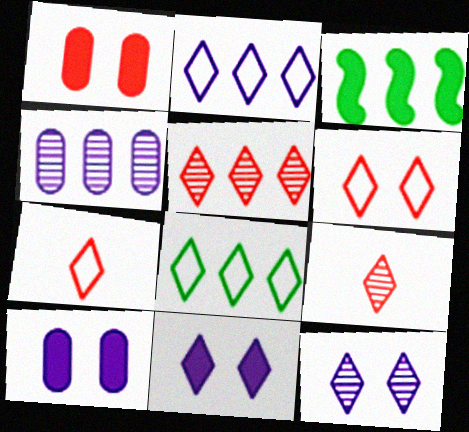[[8, 9, 11]]